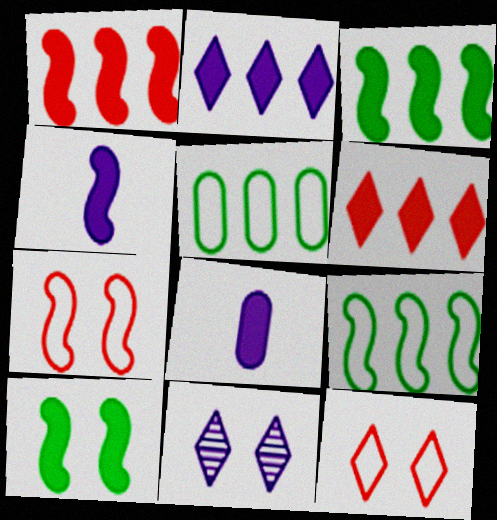[[1, 4, 10], 
[6, 8, 10]]